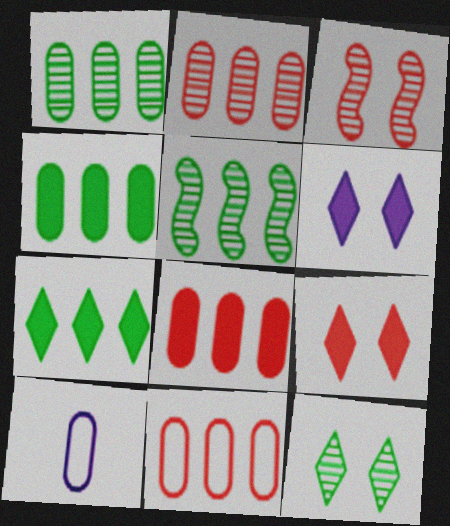[[2, 8, 11], 
[3, 7, 10], 
[5, 9, 10]]